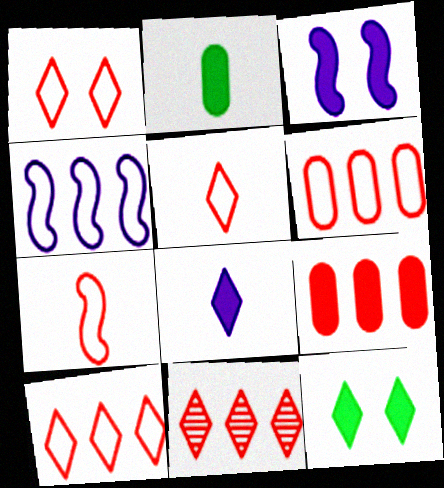[[1, 5, 10], 
[1, 6, 7]]